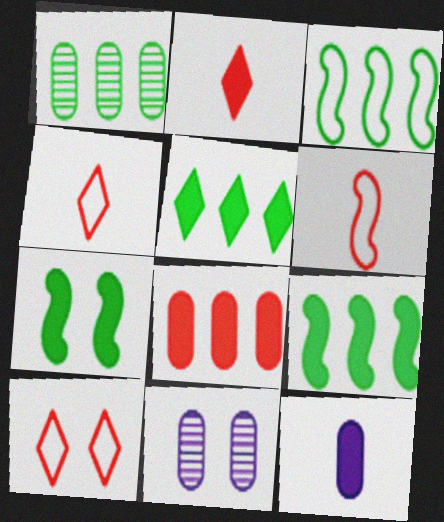[[1, 3, 5], 
[2, 3, 11], 
[4, 9, 11], 
[5, 6, 11], 
[7, 10, 11]]